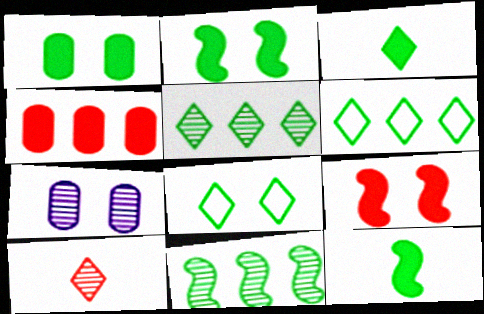[[3, 5, 8], 
[7, 8, 9], 
[7, 10, 11]]